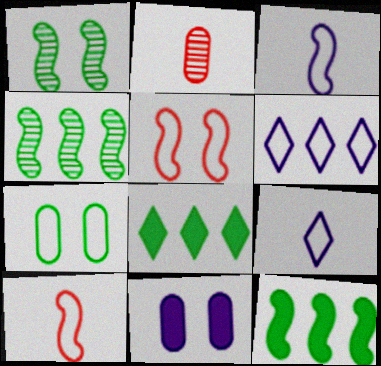[[6, 7, 10]]